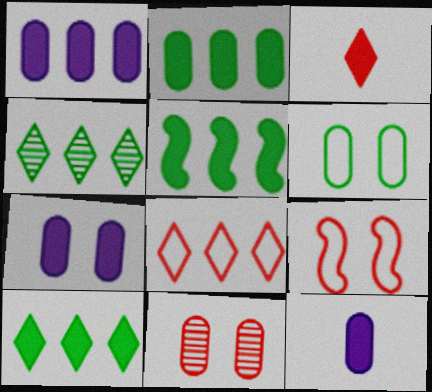[[1, 7, 12], 
[2, 5, 10], 
[3, 5, 7], 
[4, 9, 12], 
[6, 7, 11]]